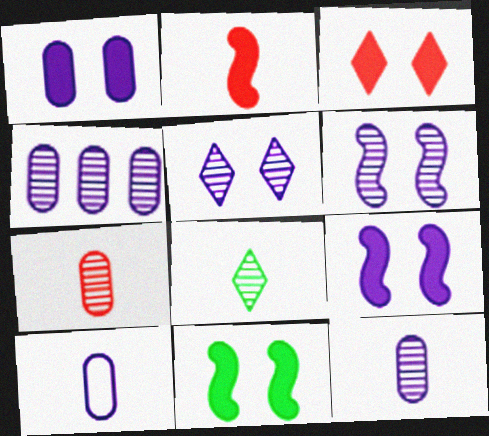[[1, 3, 11], 
[1, 4, 10], 
[2, 8, 10]]